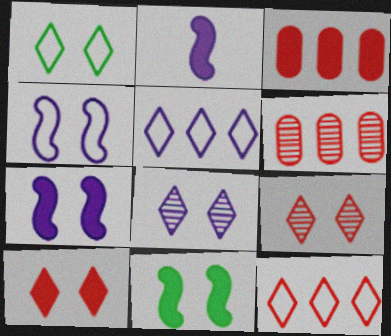[[1, 2, 6], 
[1, 8, 10]]